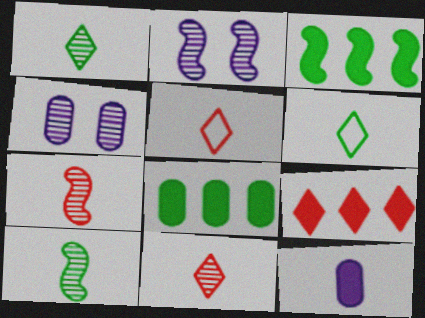[[2, 5, 8], 
[3, 4, 5], 
[5, 10, 12], 
[6, 7, 12]]